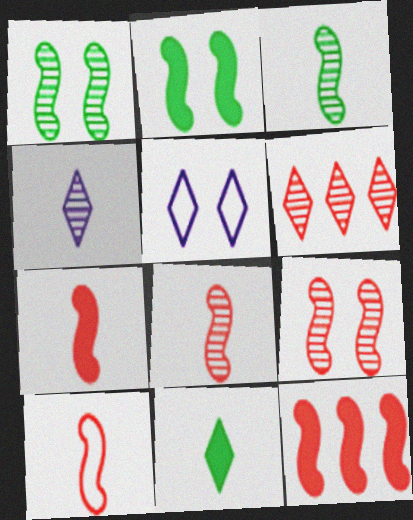[[5, 6, 11], 
[7, 8, 10], 
[9, 10, 12]]